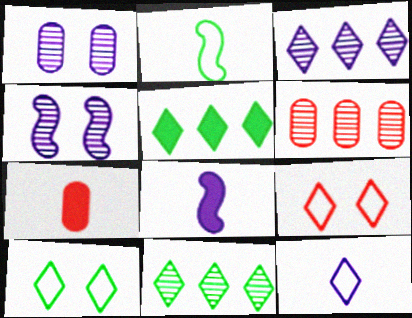[[6, 8, 10]]